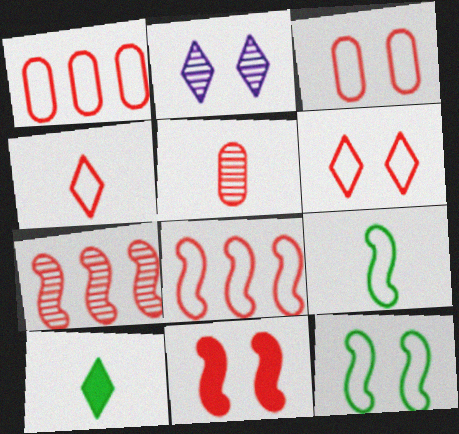[[3, 4, 8]]